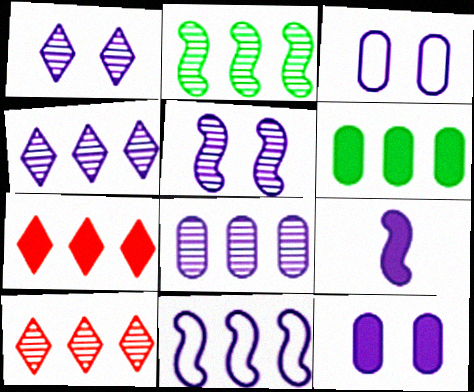[[2, 8, 10], 
[3, 4, 9], 
[5, 9, 11], 
[6, 10, 11]]